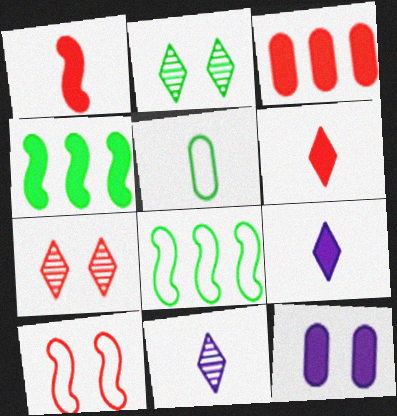[[1, 5, 11], 
[2, 4, 5], 
[2, 10, 12], 
[4, 6, 12]]